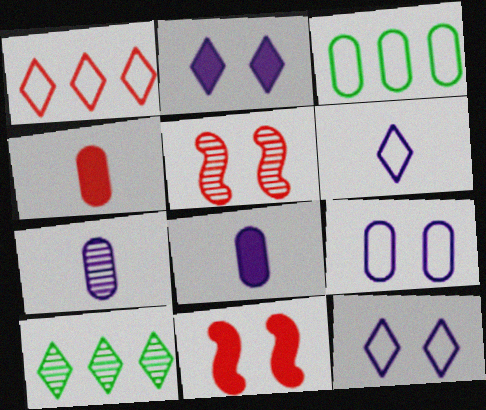[[1, 4, 5], 
[5, 7, 10]]